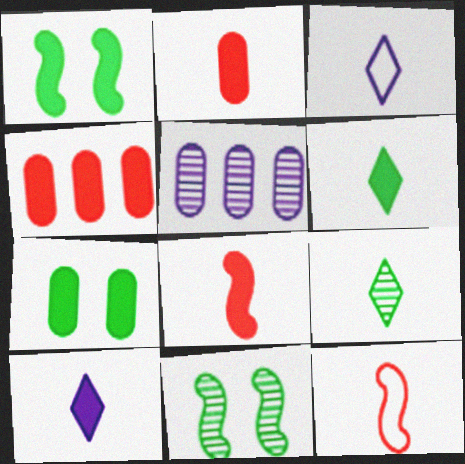[[1, 4, 10], 
[3, 4, 11]]